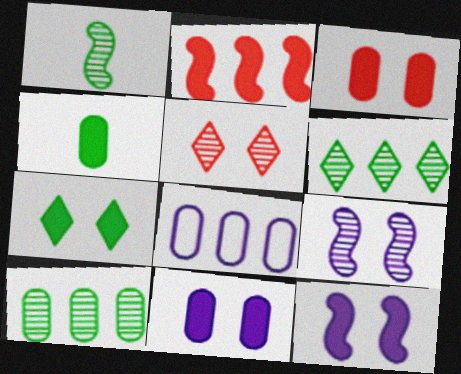[[2, 6, 8], 
[3, 7, 12]]